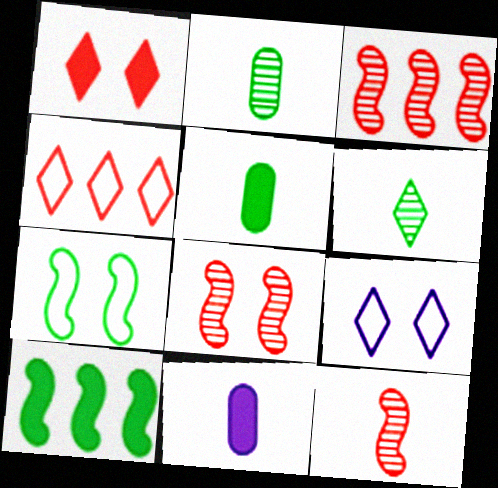[[1, 10, 11], 
[3, 5, 9], 
[3, 8, 12]]